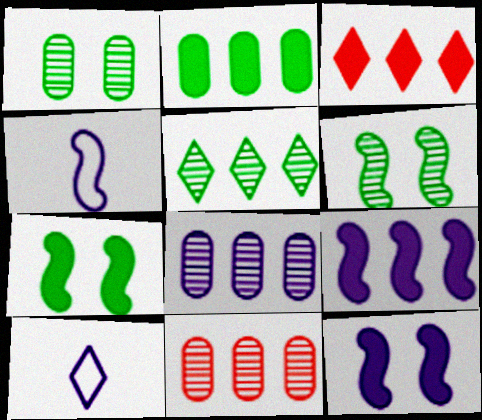[[1, 3, 4], 
[2, 3, 9], 
[7, 10, 11], 
[8, 10, 12]]